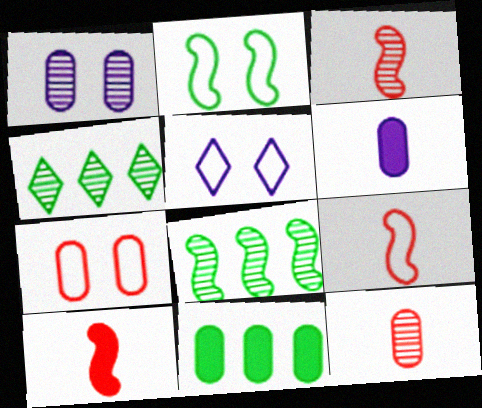[[1, 3, 4], 
[2, 5, 7], 
[3, 5, 11], 
[3, 9, 10]]